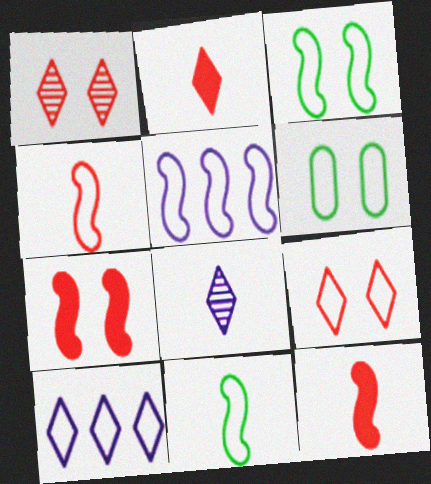[[3, 4, 5], 
[4, 6, 10]]